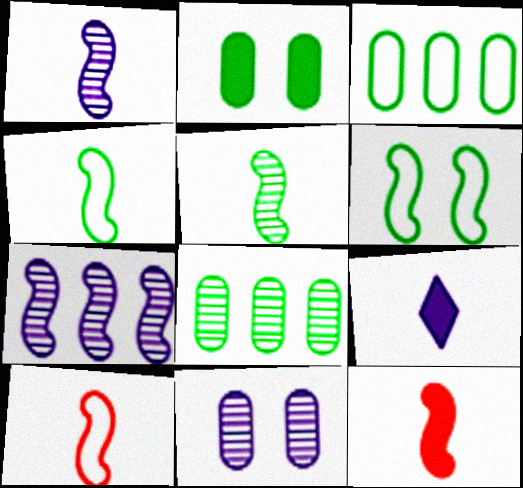[[1, 4, 12], 
[6, 7, 12]]